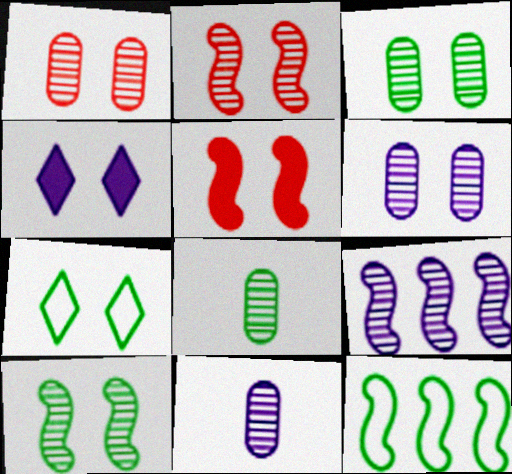[[1, 3, 6], 
[5, 6, 7]]